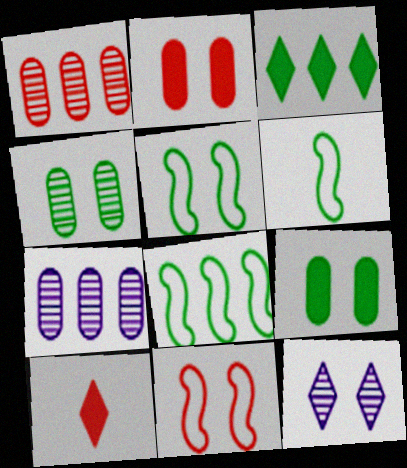[[1, 10, 11], 
[2, 5, 12], 
[3, 4, 6], 
[5, 6, 8], 
[5, 7, 10], 
[9, 11, 12]]